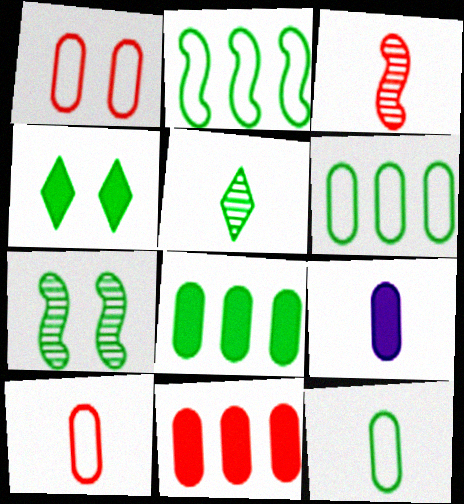[]